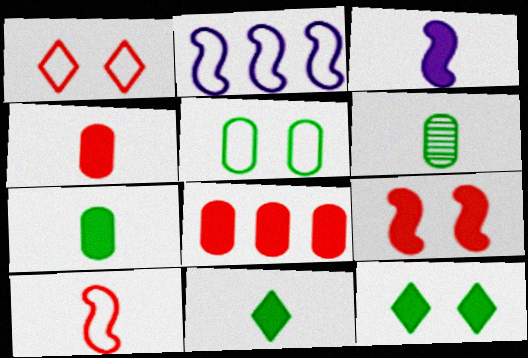[[3, 4, 11], 
[3, 8, 12]]